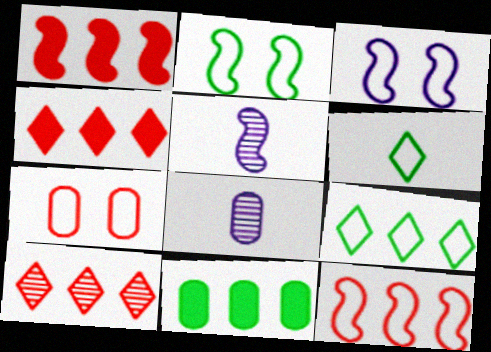[[1, 2, 5], 
[2, 4, 8], 
[7, 8, 11]]